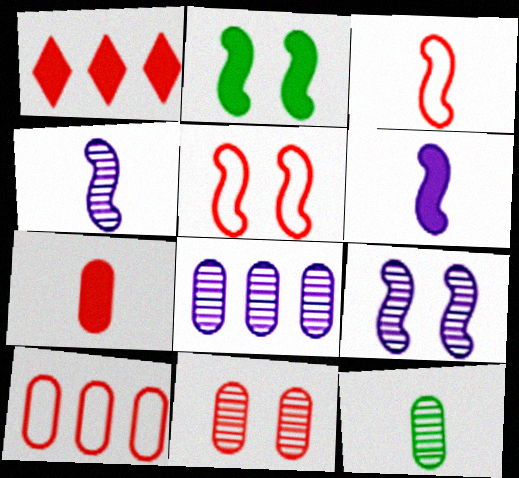[[1, 3, 11], 
[2, 5, 9], 
[7, 10, 11], 
[8, 11, 12]]